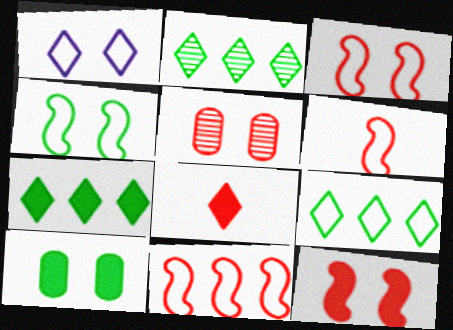[[1, 2, 8], 
[2, 7, 9], 
[3, 6, 11], 
[5, 8, 11]]